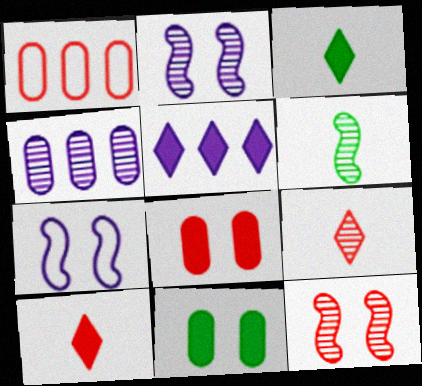[[1, 2, 3], 
[1, 10, 12]]